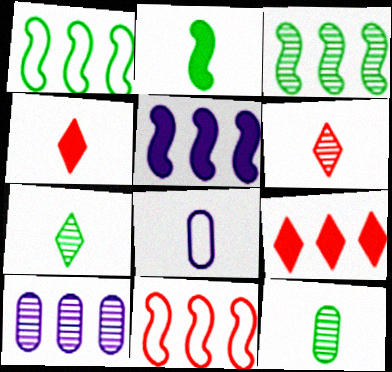[[1, 9, 10], 
[2, 6, 8], 
[3, 5, 11]]